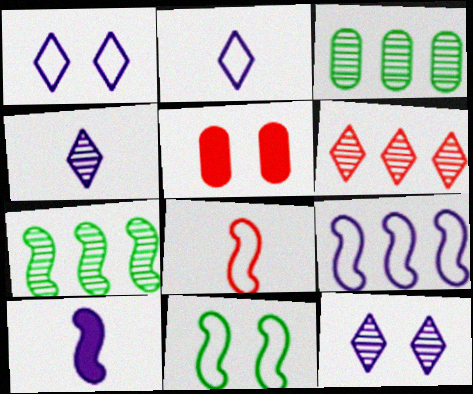[[2, 5, 7], 
[5, 6, 8], 
[5, 11, 12], 
[8, 9, 11]]